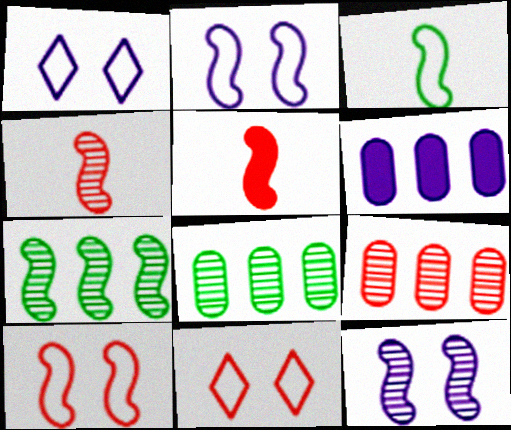[[1, 5, 8], 
[2, 5, 7], 
[4, 7, 12], 
[5, 9, 11]]